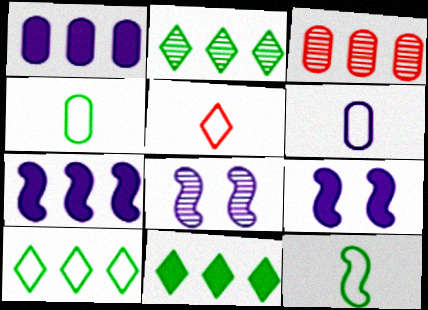[[2, 10, 11], 
[3, 7, 10], 
[5, 6, 12]]